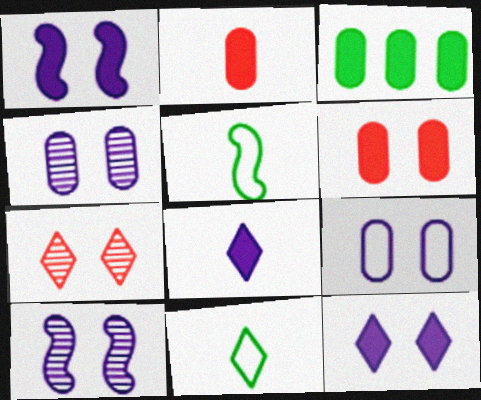[[9, 10, 12]]